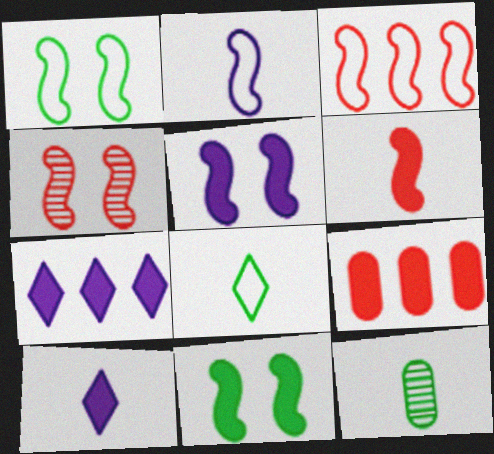[[1, 2, 3], 
[1, 4, 5], 
[3, 4, 6], 
[9, 10, 11]]